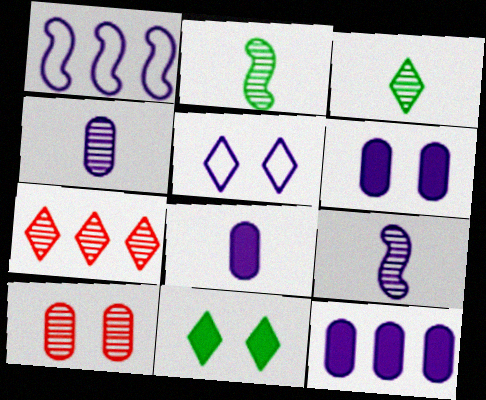[[5, 9, 12], 
[6, 8, 12]]